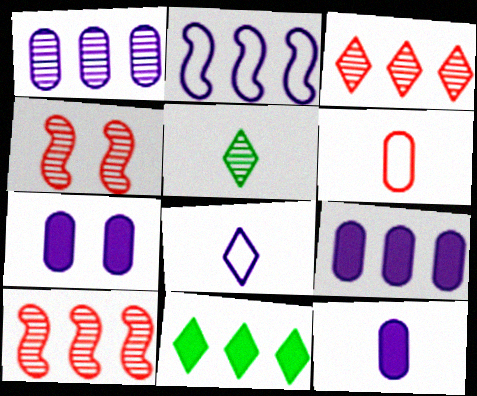[[1, 4, 5], 
[7, 9, 12]]